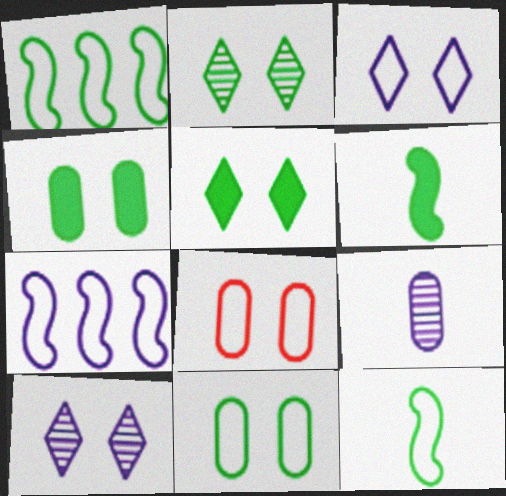[]